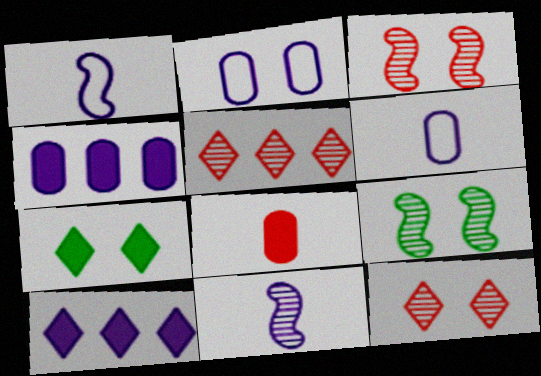[[2, 3, 7], 
[2, 10, 11]]